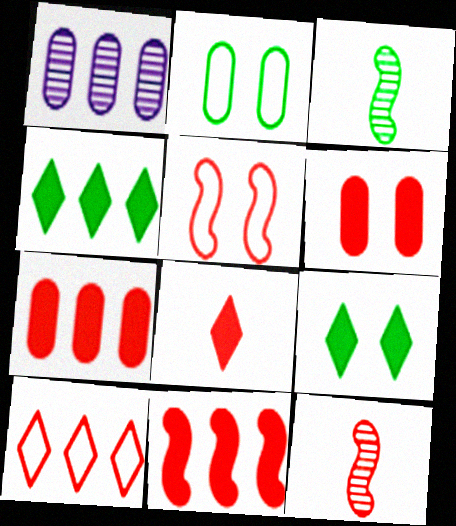[[2, 3, 4], 
[5, 11, 12], 
[6, 8, 11], 
[6, 10, 12]]